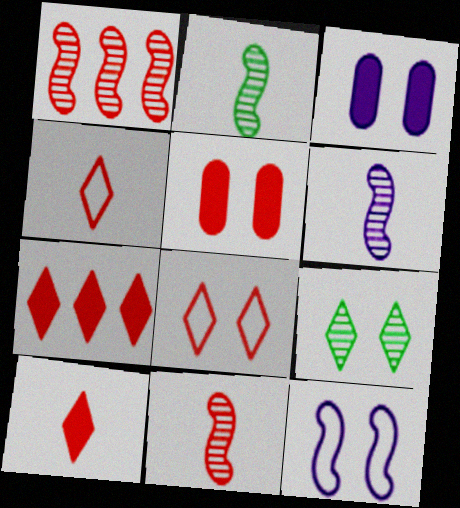[[1, 4, 5], 
[2, 6, 11], 
[5, 9, 12]]